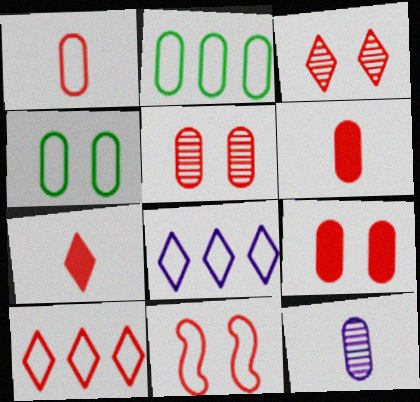[[1, 10, 11], 
[2, 9, 12], 
[3, 7, 10], 
[3, 9, 11]]